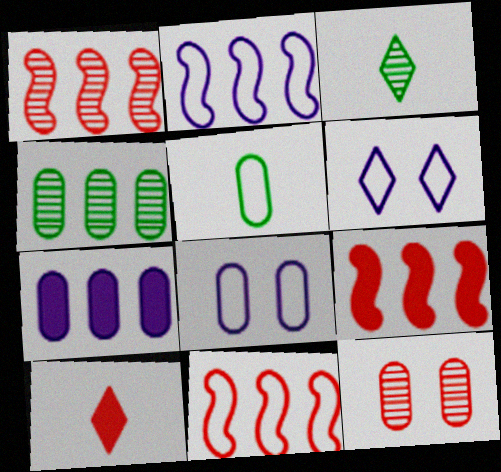[[1, 9, 11], 
[3, 8, 9], 
[5, 6, 11], 
[5, 7, 12], 
[10, 11, 12]]